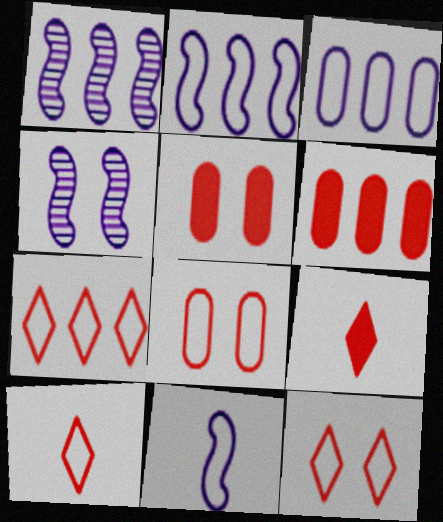[[7, 10, 12]]